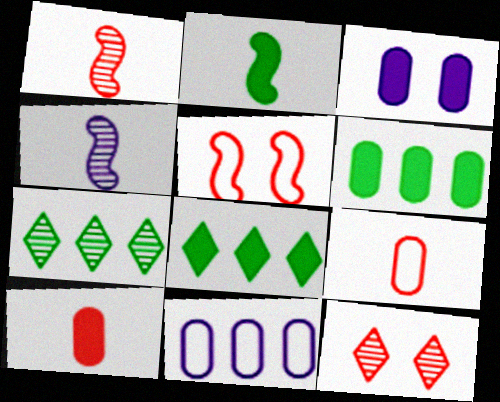[[2, 11, 12], 
[3, 6, 10]]